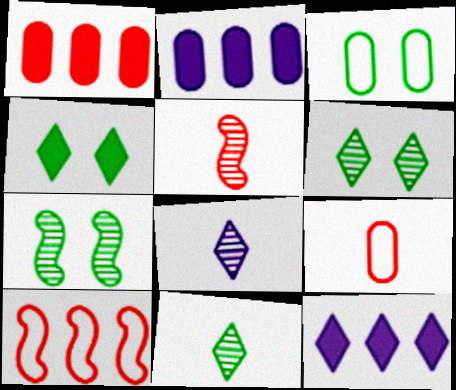[[3, 4, 7], 
[3, 5, 12], 
[7, 9, 12]]